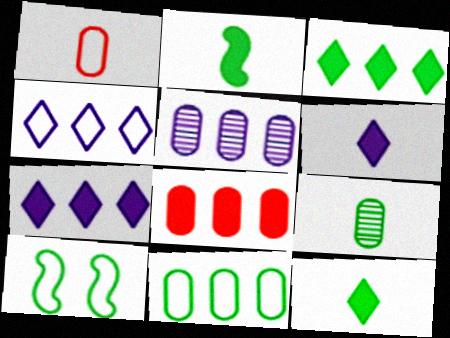[[1, 4, 10], 
[3, 9, 10], 
[5, 8, 11]]